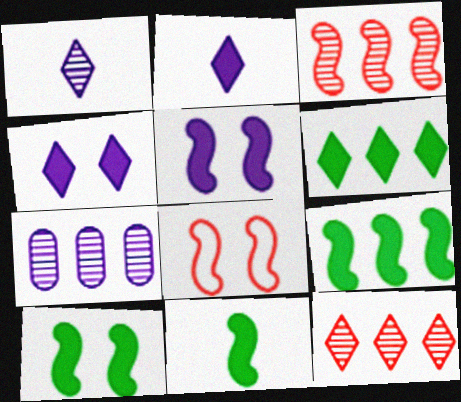[[9, 10, 11]]